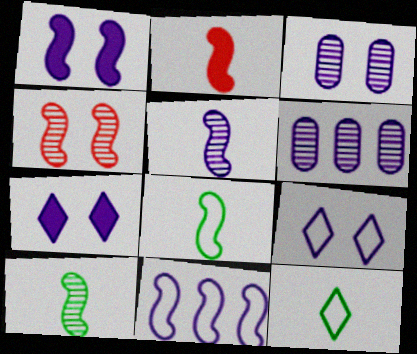[[1, 3, 9], 
[1, 5, 11], 
[2, 5, 8]]